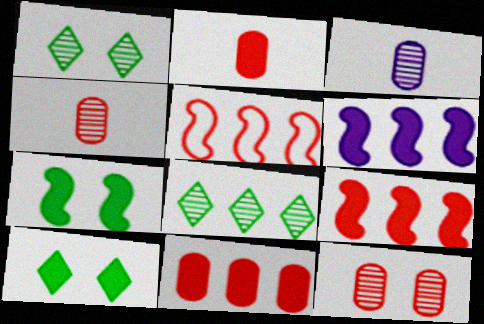[[2, 6, 10], 
[3, 5, 10]]